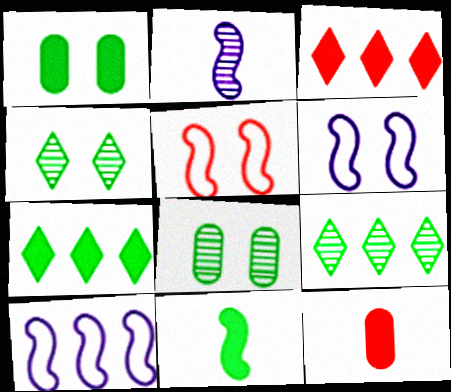[[1, 7, 11], 
[4, 10, 12], 
[6, 9, 12]]